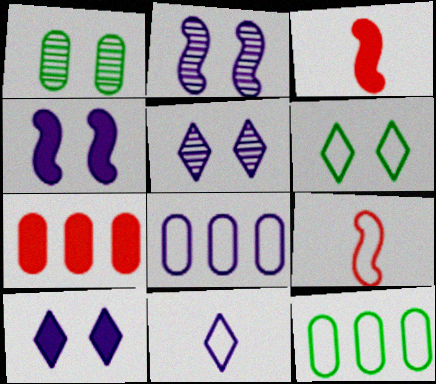[[3, 5, 12], 
[6, 8, 9]]